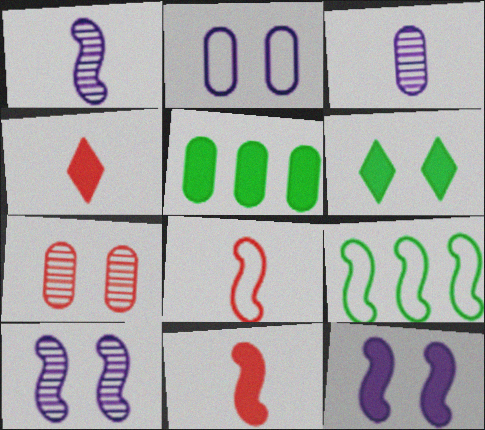[[4, 5, 12], 
[9, 10, 11]]